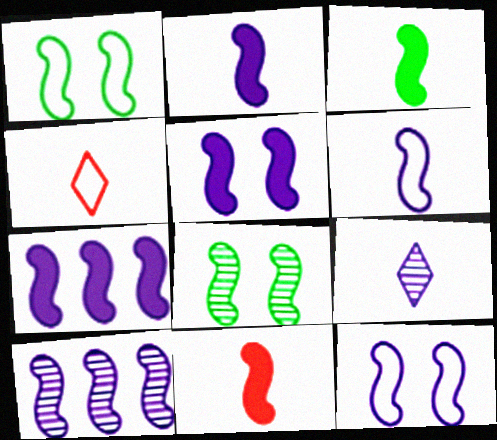[[1, 10, 11], 
[2, 3, 11], 
[2, 5, 7], 
[2, 10, 12], 
[5, 6, 10]]